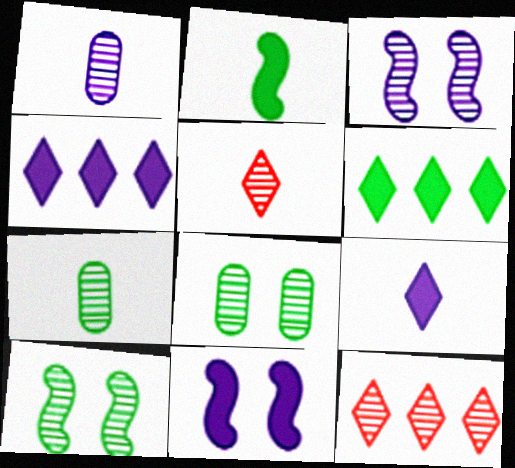[[1, 10, 12], 
[3, 7, 12]]